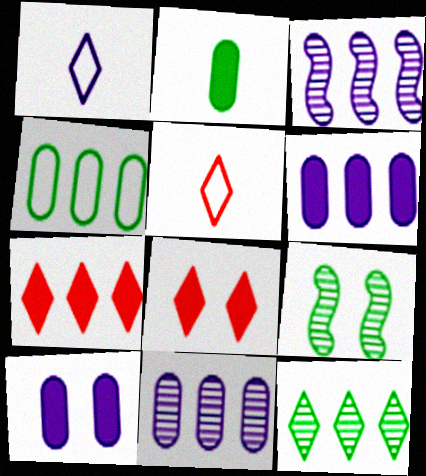[[1, 3, 10], 
[1, 8, 12], 
[3, 4, 7], 
[5, 6, 9]]